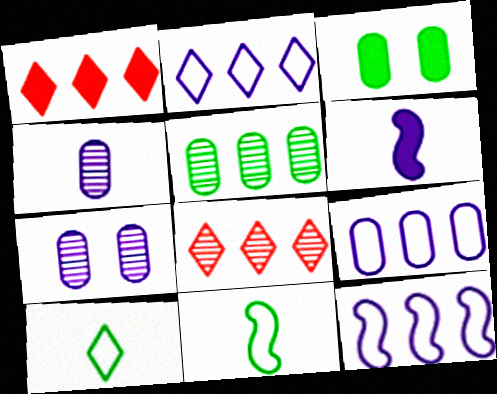[[1, 3, 6], 
[1, 5, 12], 
[1, 7, 11], 
[2, 6, 7], 
[2, 9, 12]]